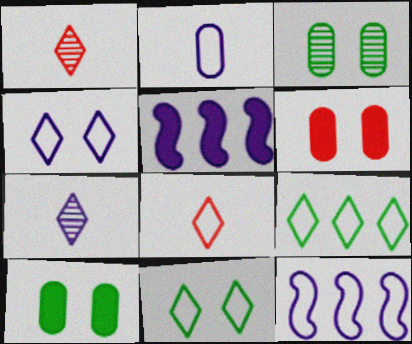[[1, 10, 12], 
[2, 4, 12], 
[3, 5, 8], 
[4, 8, 9]]